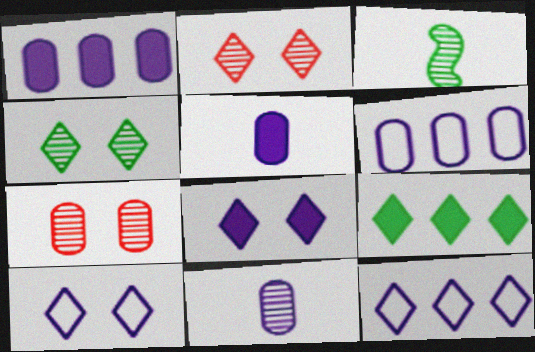[]